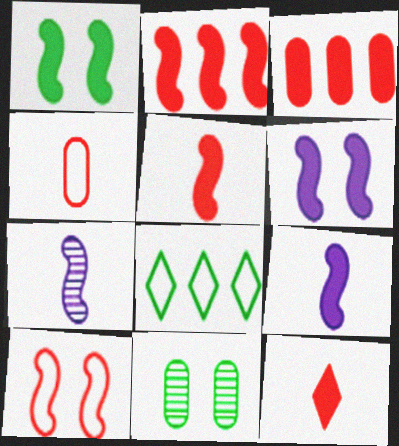[[1, 2, 9]]